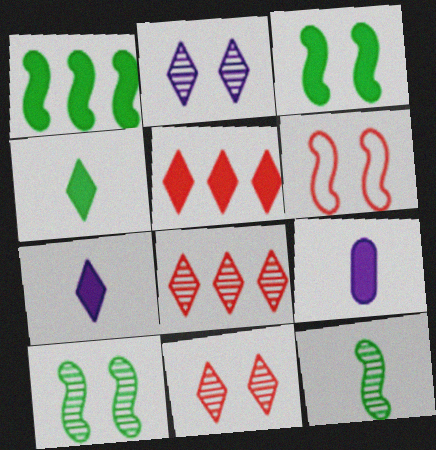[[3, 5, 9]]